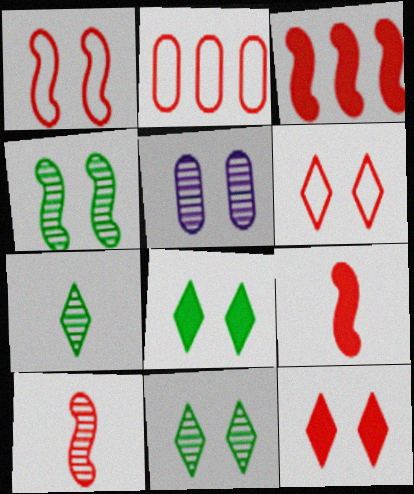[[1, 3, 10], 
[1, 5, 8], 
[2, 10, 12]]